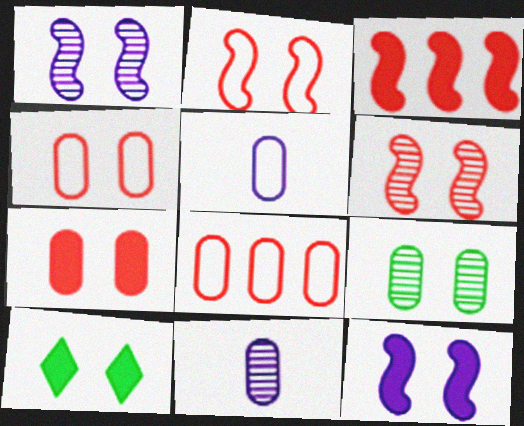[[1, 4, 10], 
[7, 10, 12]]